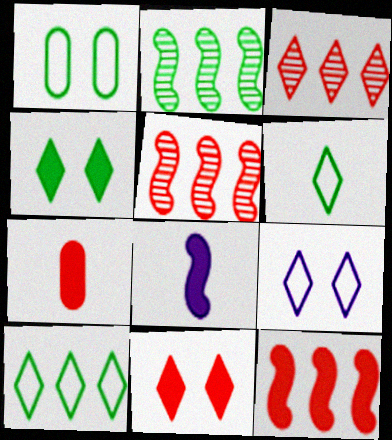[[1, 3, 8], 
[2, 7, 9], 
[7, 11, 12]]